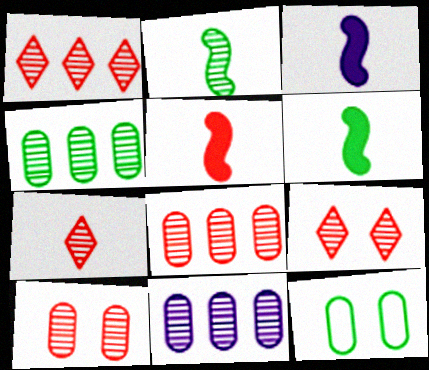[[1, 3, 12], 
[1, 7, 9], 
[2, 9, 11], 
[3, 5, 6], 
[4, 8, 11]]